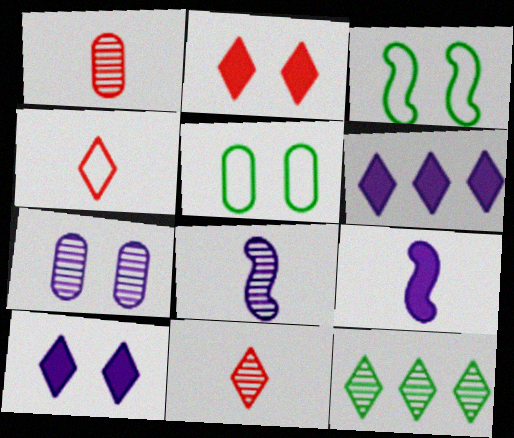[[1, 3, 6], 
[2, 3, 7], 
[4, 10, 12]]